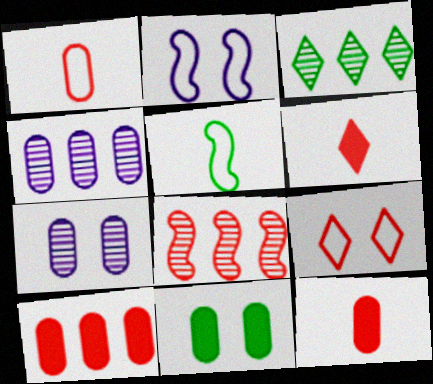[[1, 4, 11], 
[2, 3, 12], 
[3, 4, 8], 
[3, 5, 11], 
[8, 9, 12]]